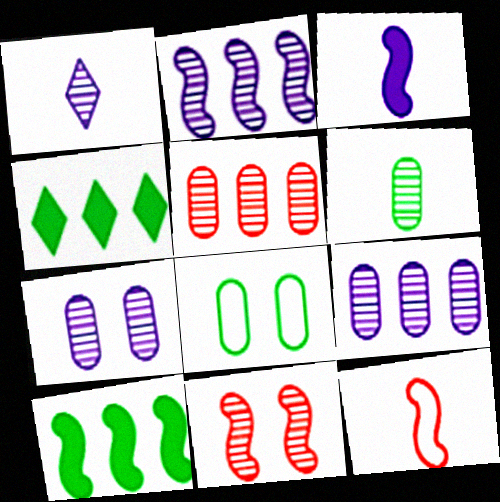[[1, 2, 7], 
[4, 7, 12], 
[5, 6, 7]]